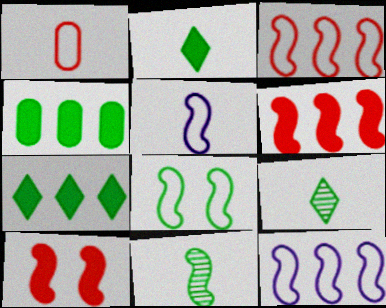[[3, 5, 8], 
[4, 8, 9], 
[10, 11, 12]]